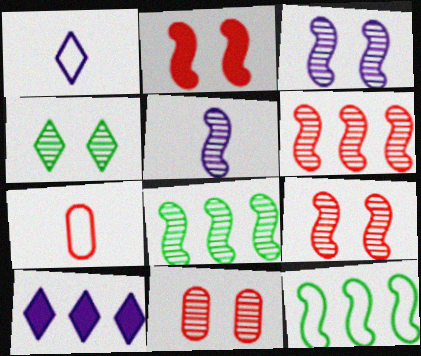[[2, 5, 12], 
[3, 4, 11], 
[5, 8, 9]]